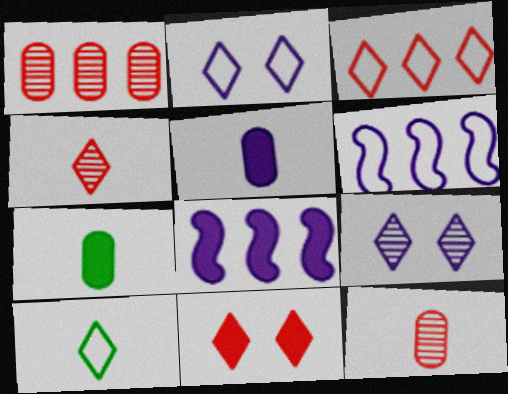[[2, 3, 10], 
[3, 4, 11], 
[5, 6, 9], 
[7, 8, 11]]